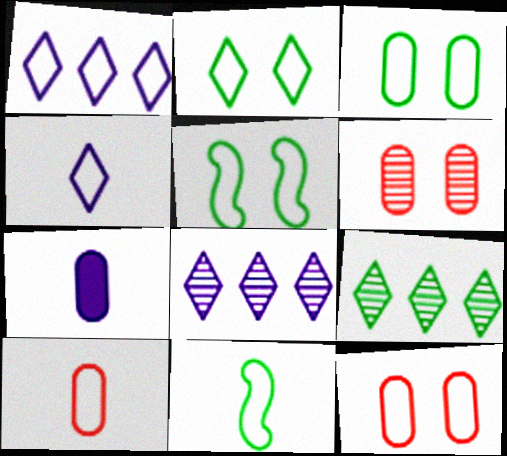[[1, 5, 10], 
[1, 11, 12], 
[2, 3, 5], 
[4, 10, 11]]